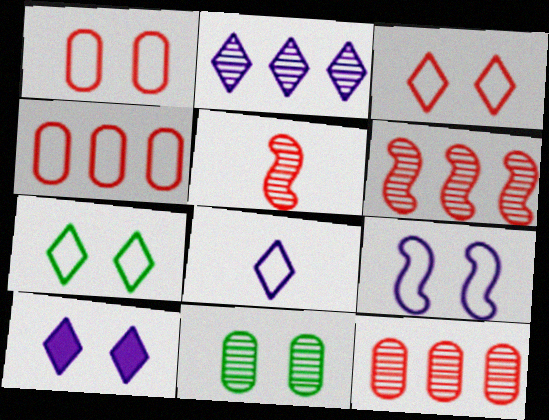[[1, 7, 9], 
[2, 5, 11], 
[2, 8, 10]]